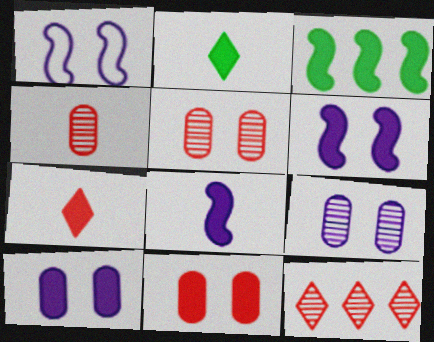[[3, 7, 10]]